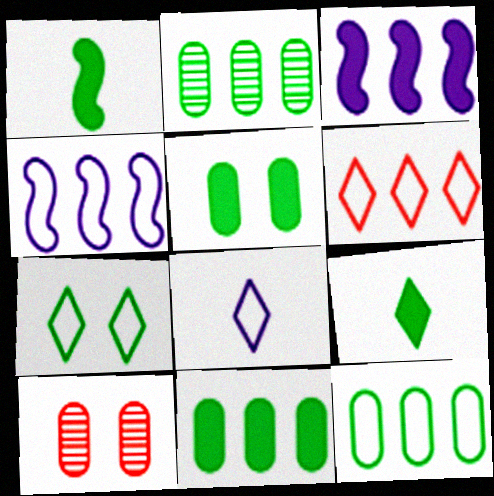[[1, 2, 7], 
[2, 3, 6], 
[2, 11, 12], 
[4, 6, 12], 
[4, 9, 10], 
[6, 7, 8]]